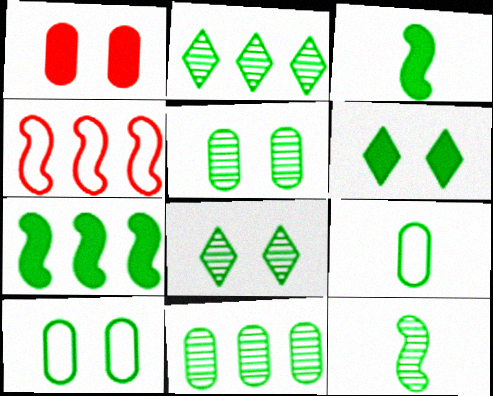[[2, 3, 10], 
[2, 5, 12], 
[7, 8, 9], 
[8, 11, 12]]